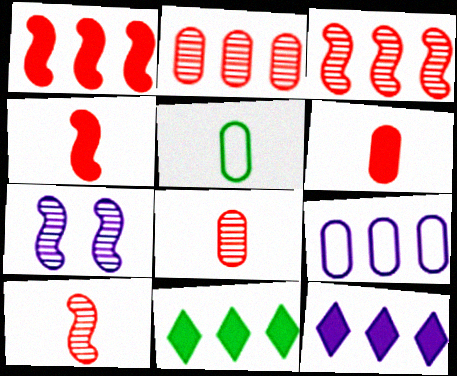[[3, 9, 11]]